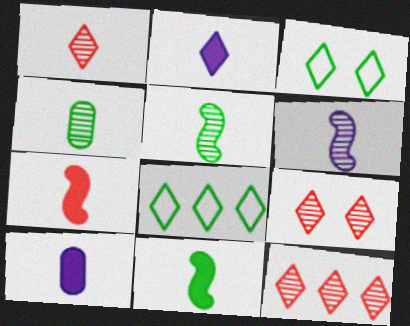[[1, 4, 6], 
[1, 9, 12], 
[2, 3, 12], 
[2, 8, 9]]